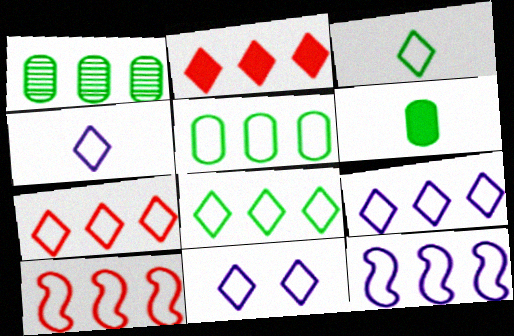[[1, 2, 12], 
[3, 7, 11], 
[4, 9, 11], 
[5, 7, 12], 
[5, 9, 10], 
[7, 8, 9]]